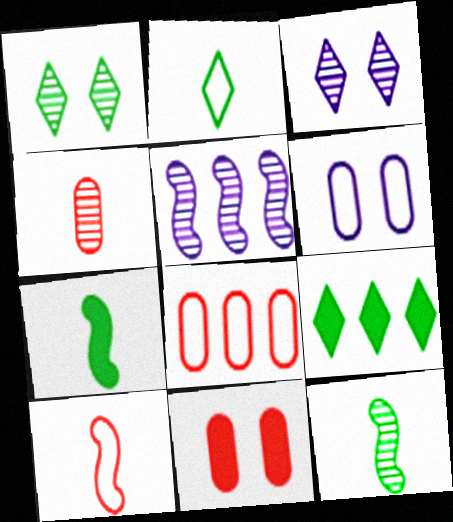[[1, 2, 9], 
[1, 4, 5], 
[2, 5, 11], 
[3, 7, 8], 
[4, 8, 11], 
[5, 8, 9]]